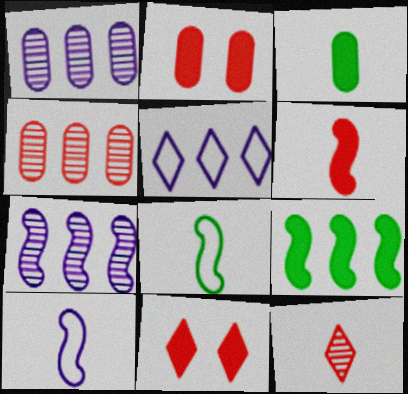[[1, 8, 11], 
[3, 10, 12], 
[4, 5, 9]]